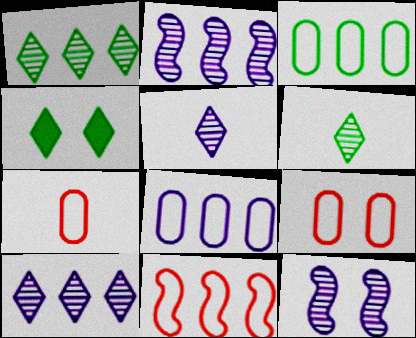[[2, 4, 7], 
[4, 9, 12]]